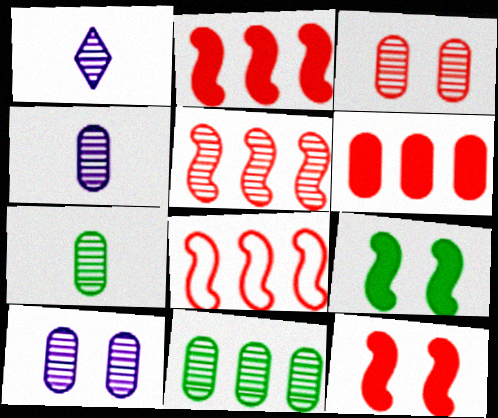[[2, 5, 8], 
[3, 4, 11]]